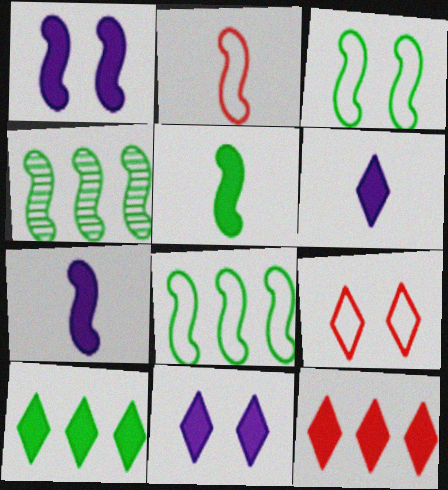[[1, 2, 4], 
[3, 4, 5]]